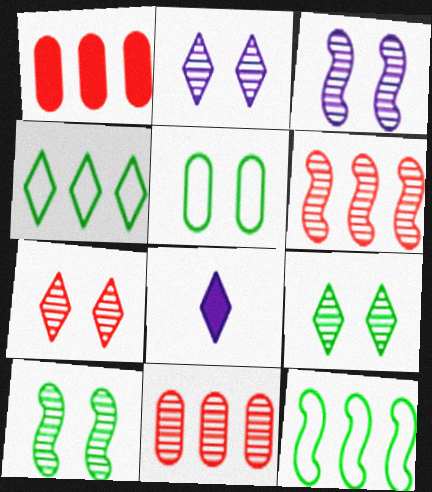[[2, 7, 9], 
[4, 7, 8], 
[5, 6, 8]]